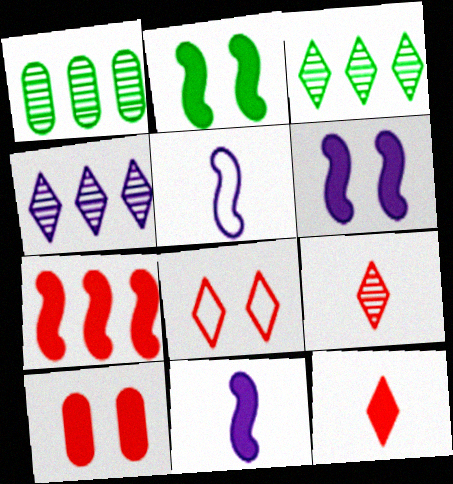[[1, 8, 11], 
[2, 7, 11], 
[3, 5, 10], 
[7, 10, 12]]